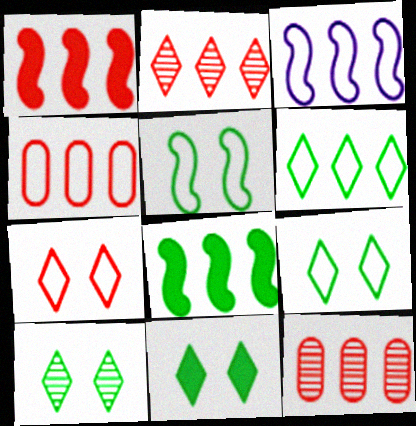[[1, 2, 4], 
[3, 4, 6], 
[9, 10, 11]]